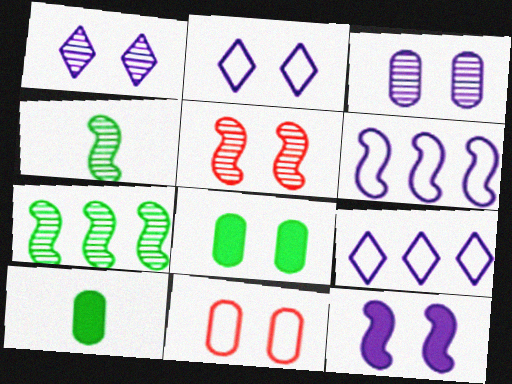[[2, 3, 12], 
[2, 5, 8], 
[3, 8, 11], 
[5, 9, 10]]